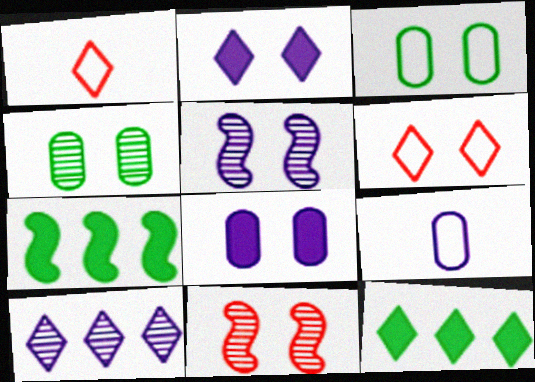[[2, 3, 11], 
[9, 11, 12]]